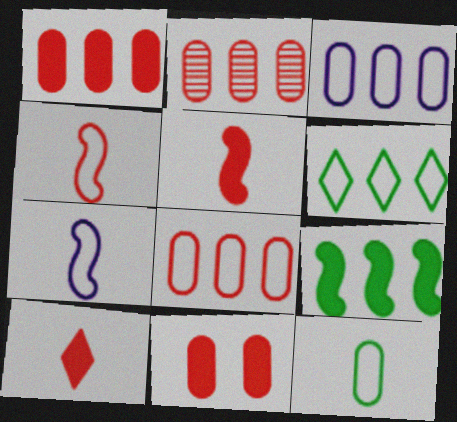[[1, 2, 8]]